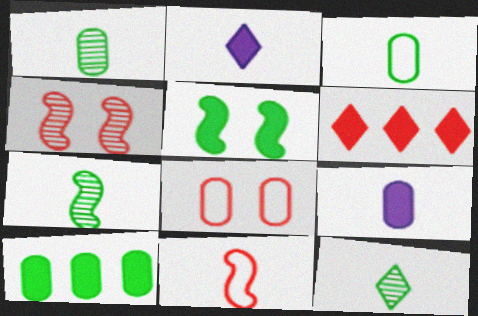[[1, 2, 11], 
[1, 7, 12], 
[5, 6, 9], 
[9, 11, 12]]